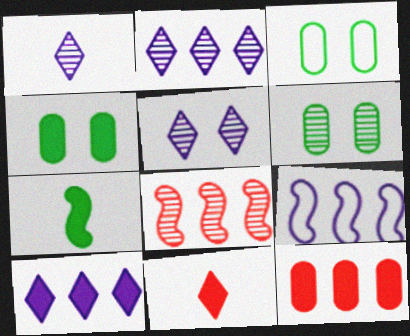[[1, 2, 5], 
[1, 6, 8], 
[3, 4, 6], 
[6, 9, 11]]